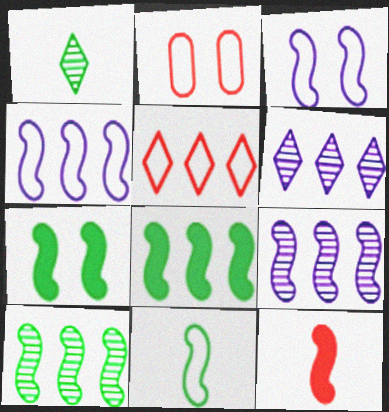[[3, 10, 12], 
[7, 10, 11]]